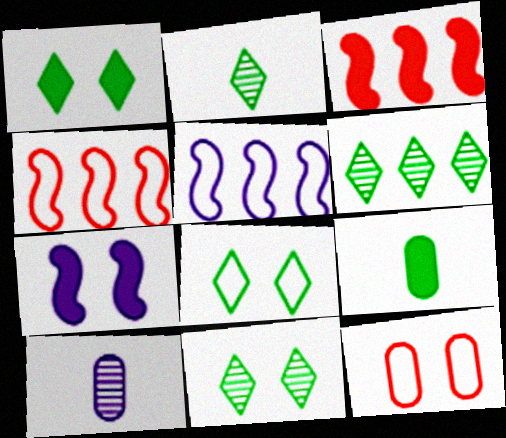[[1, 4, 10], 
[1, 8, 11], 
[2, 6, 11], 
[3, 8, 10], 
[7, 11, 12]]